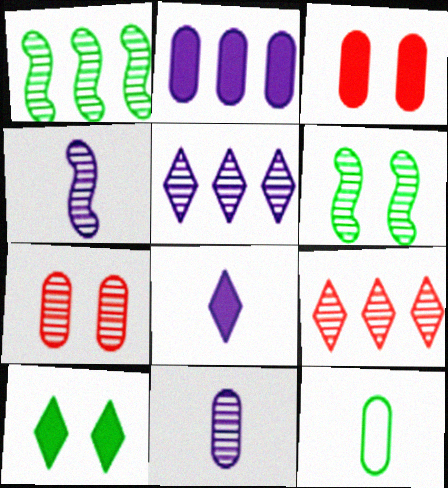[[1, 10, 12], 
[2, 7, 12], 
[6, 9, 11]]